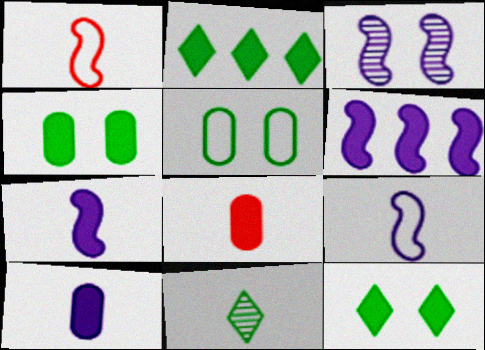[[1, 10, 11], 
[3, 6, 9], 
[6, 8, 12], 
[8, 9, 11]]